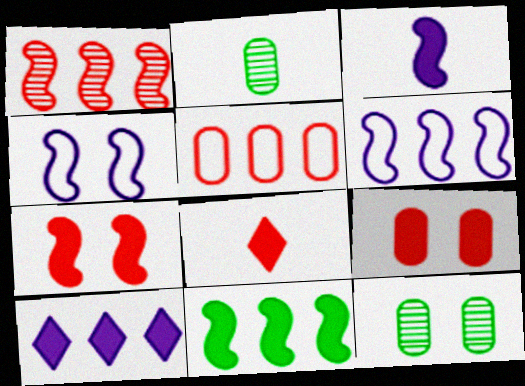[[1, 6, 11], 
[3, 7, 11], 
[6, 8, 12]]